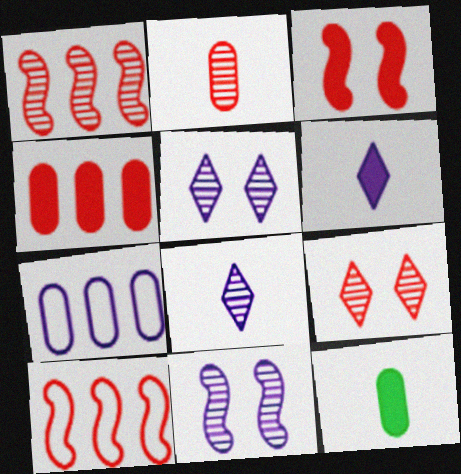[[1, 2, 9], 
[5, 10, 12], 
[6, 7, 11]]